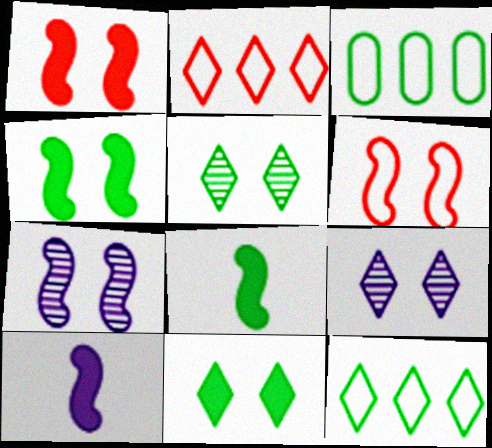[[3, 5, 8], 
[4, 6, 7]]